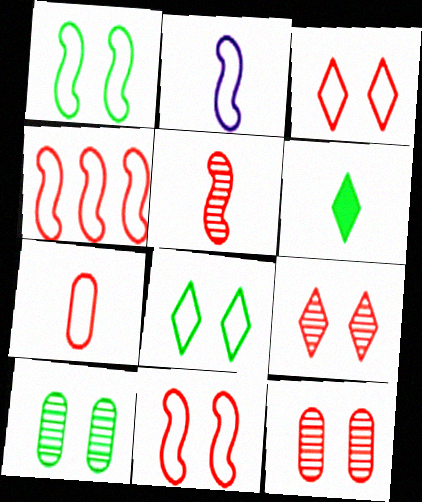[[1, 2, 4], 
[3, 4, 7]]